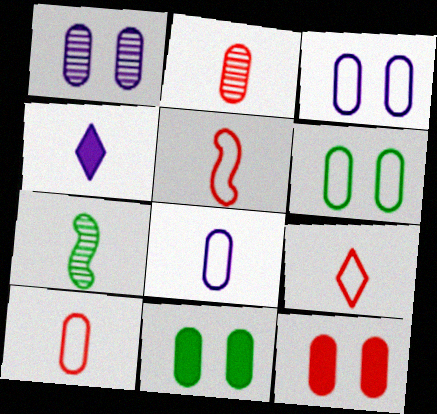[[1, 6, 12], 
[4, 7, 10], 
[5, 9, 10]]